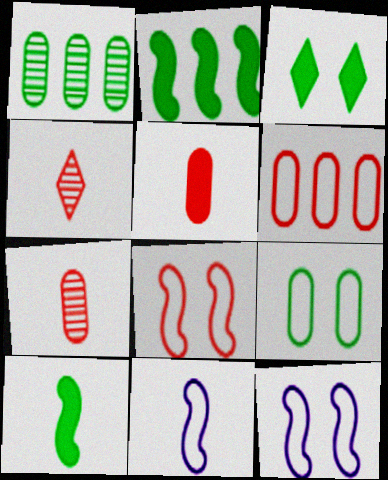[]